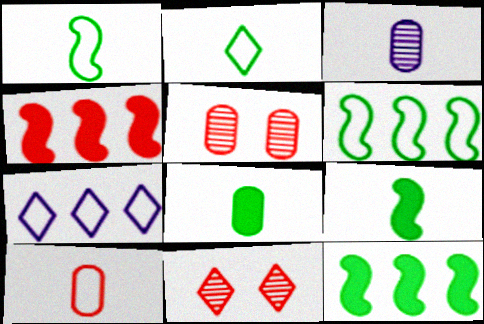[[3, 8, 10], 
[4, 10, 11], 
[5, 7, 9]]